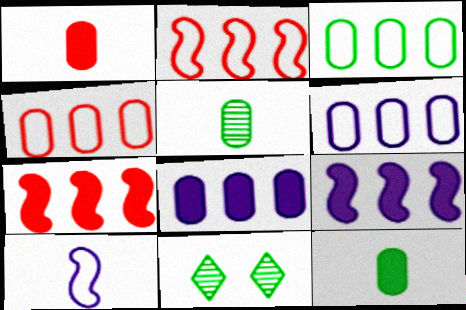[[3, 4, 6]]